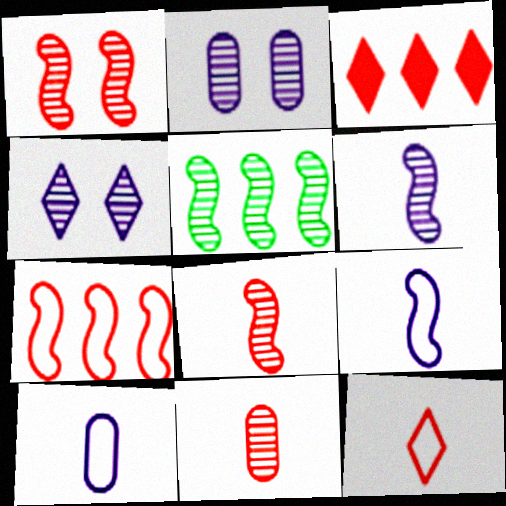[[1, 5, 6], 
[4, 5, 11]]